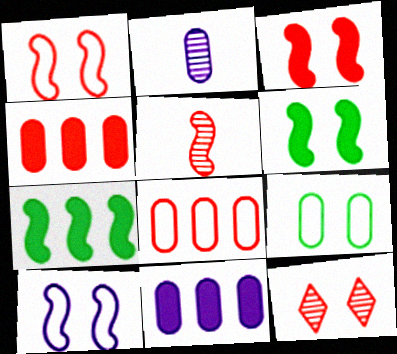[[2, 4, 9], 
[5, 7, 10]]